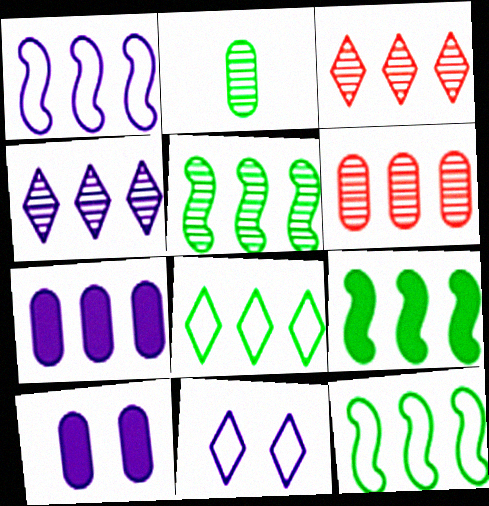[[1, 4, 7], 
[3, 7, 12], 
[4, 5, 6], 
[5, 9, 12]]